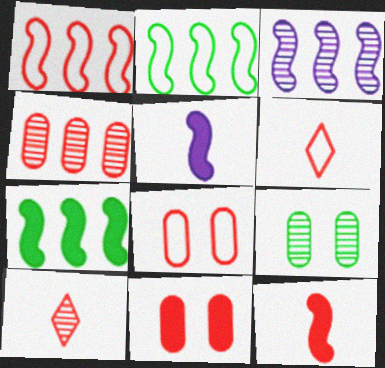[[1, 3, 7], 
[1, 6, 8], 
[1, 10, 11], 
[3, 9, 10]]